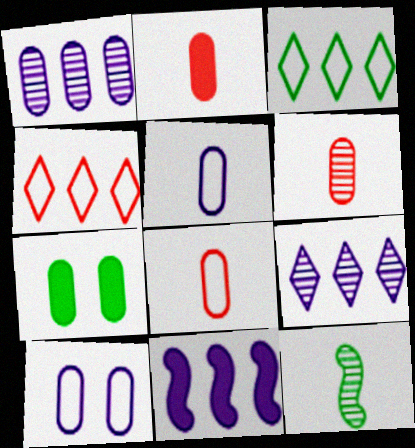[[1, 7, 8], 
[2, 6, 8], 
[3, 7, 12]]